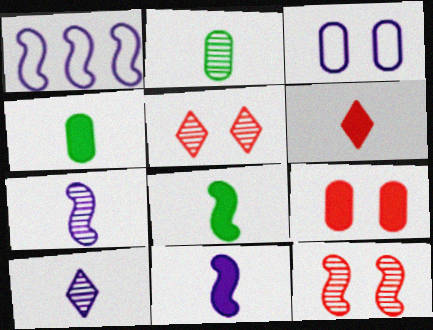[[1, 4, 5], 
[1, 8, 12], 
[4, 6, 11]]